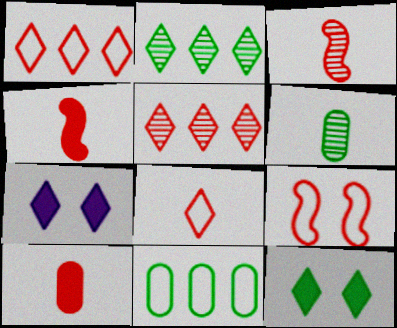[[2, 7, 8], 
[3, 7, 11], 
[3, 8, 10], 
[5, 9, 10]]